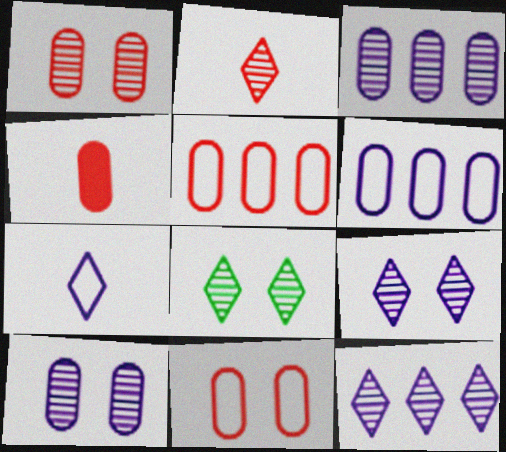[[1, 4, 5], 
[2, 8, 12]]